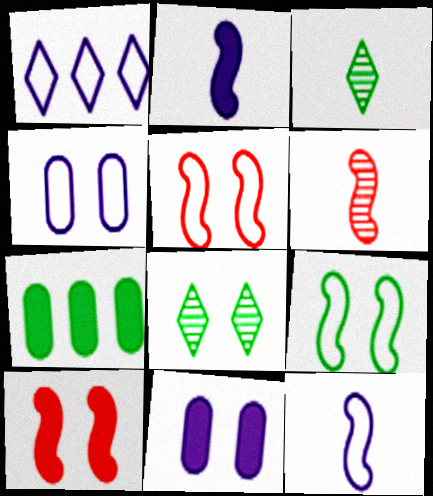[[1, 4, 12], 
[3, 7, 9], 
[4, 8, 10], 
[5, 8, 11]]